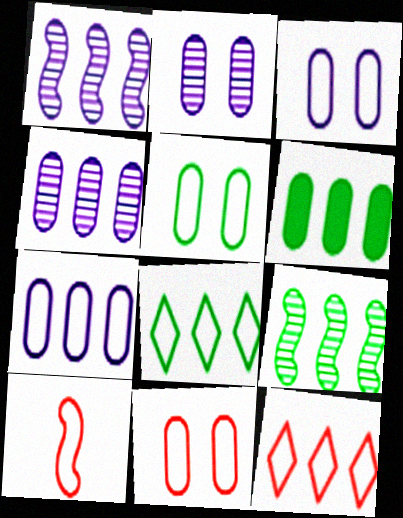[[1, 6, 12], 
[3, 5, 11], 
[3, 8, 10], 
[6, 8, 9], 
[10, 11, 12]]